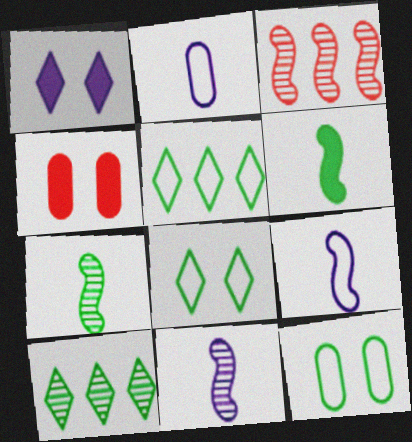[[4, 5, 11], 
[4, 9, 10], 
[6, 10, 12]]